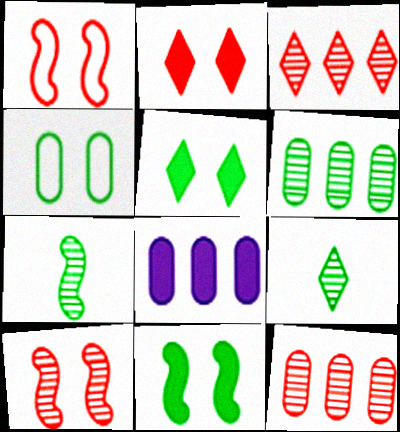[[1, 8, 9]]